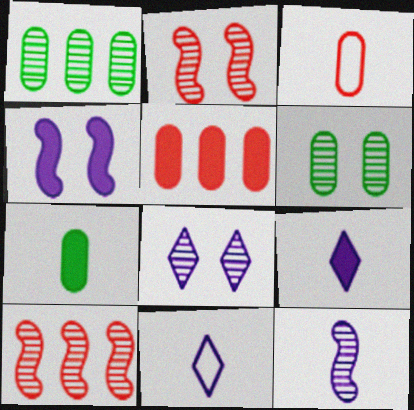[[2, 6, 8]]